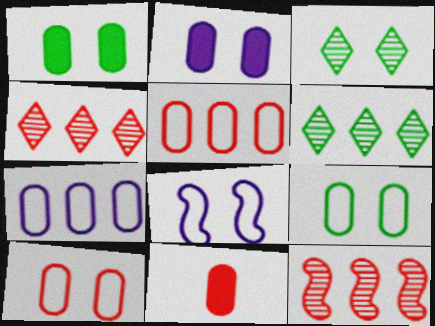[[6, 8, 11]]